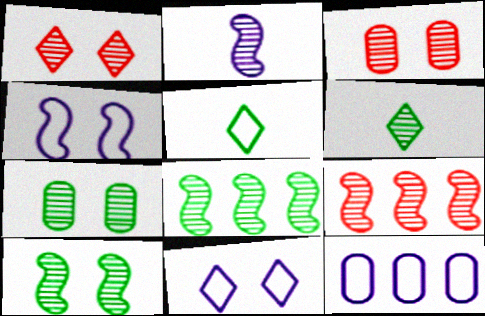[[2, 9, 10], 
[6, 7, 8]]